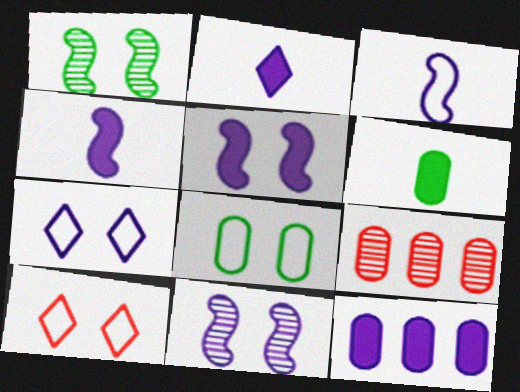[[2, 5, 12]]